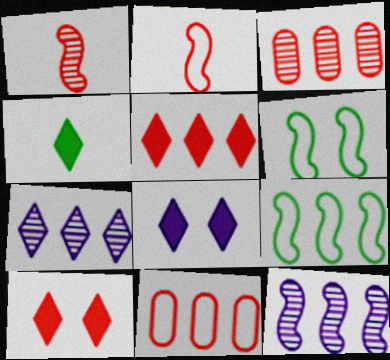[[1, 10, 11], 
[2, 3, 10], 
[4, 5, 8]]